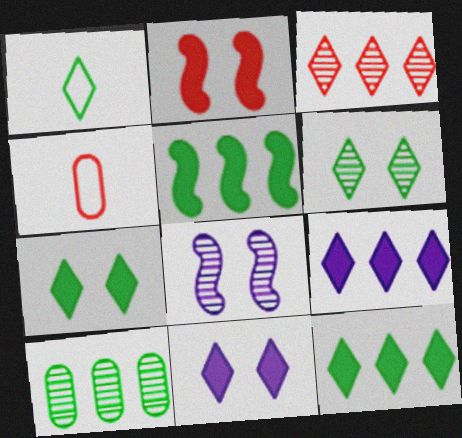[[1, 3, 11], 
[1, 6, 12], 
[2, 3, 4], 
[4, 8, 12]]